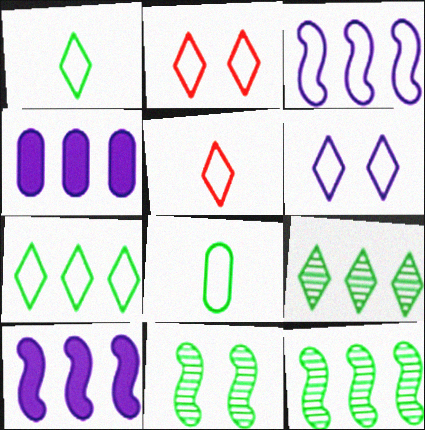[[2, 3, 8], 
[4, 5, 11], 
[5, 6, 7]]